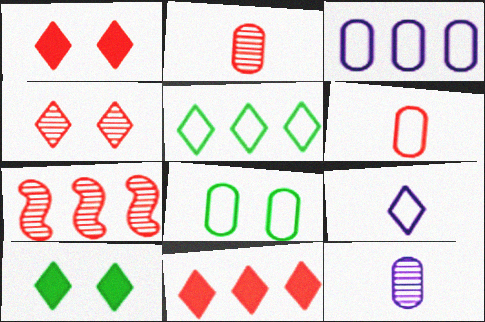[[1, 6, 7], 
[2, 4, 7], 
[3, 6, 8]]